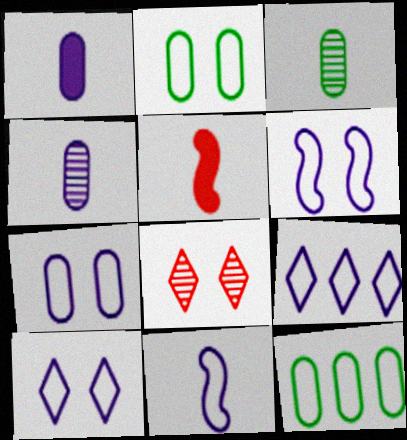[[6, 7, 10], 
[7, 9, 11]]